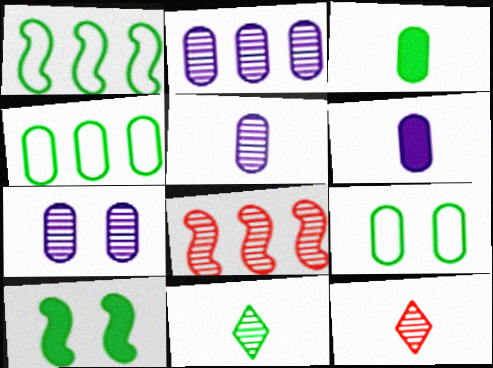[[2, 5, 7], 
[4, 10, 11], 
[7, 8, 11]]